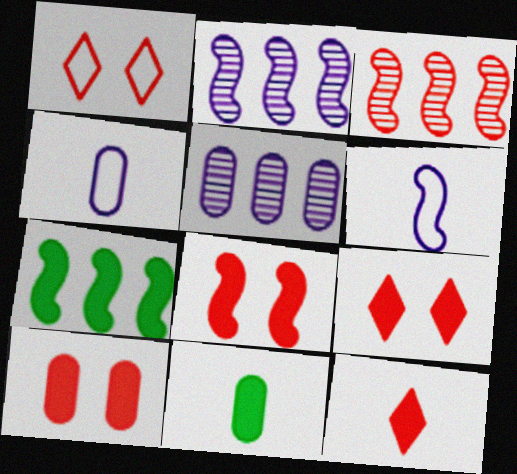[[1, 2, 11], 
[8, 9, 10]]